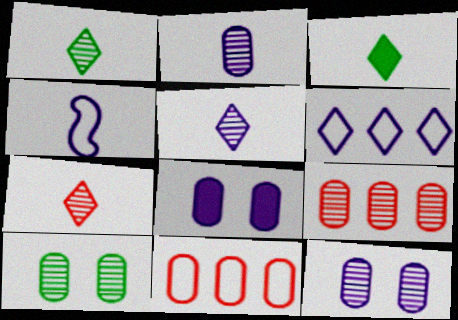[[1, 5, 7], 
[2, 9, 10]]